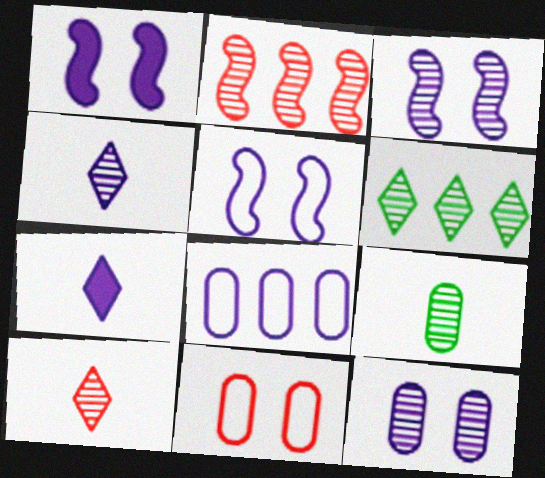[[1, 3, 5], 
[1, 4, 8], 
[3, 7, 8]]